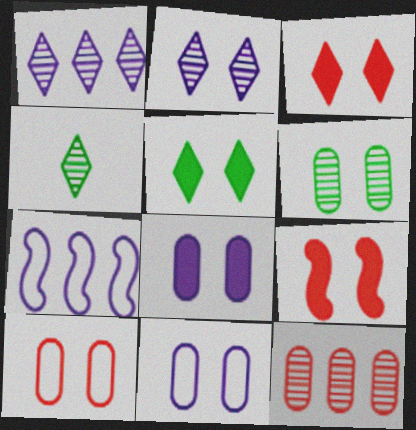[[5, 8, 9], 
[6, 8, 10]]